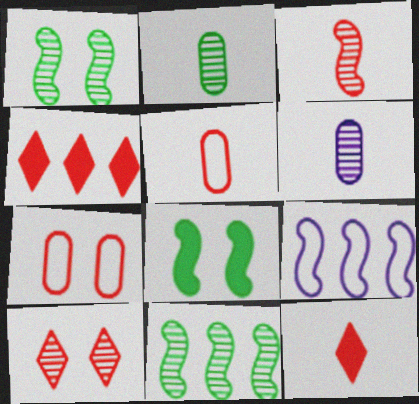[[3, 4, 7], 
[3, 5, 12], 
[3, 8, 9], 
[6, 10, 11]]